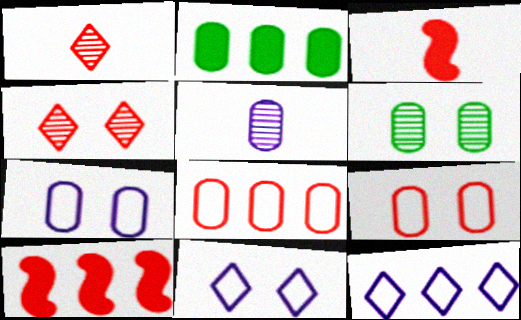[[1, 9, 10], 
[2, 5, 9], 
[3, 4, 8], 
[3, 6, 12]]